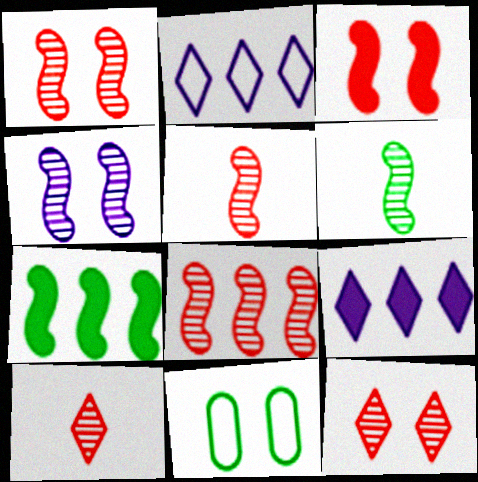[[1, 5, 8], 
[4, 6, 8], 
[5, 9, 11]]